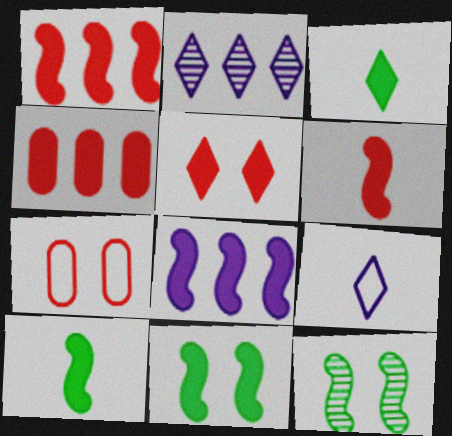[[2, 7, 10], 
[4, 5, 6], 
[4, 9, 12], 
[6, 8, 11]]